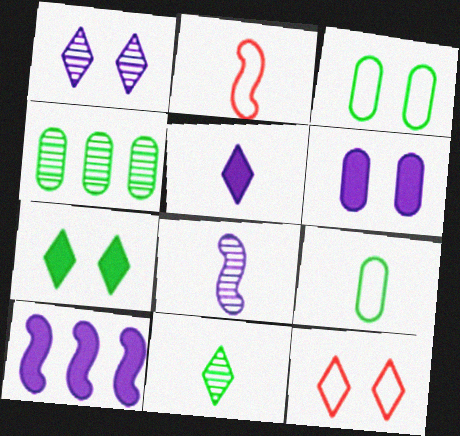[[1, 7, 12], 
[5, 6, 10]]